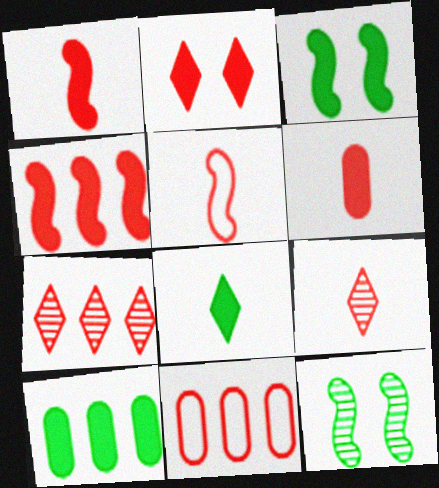[[2, 4, 6], 
[3, 8, 10], 
[4, 7, 11], 
[5, 6, 9]]